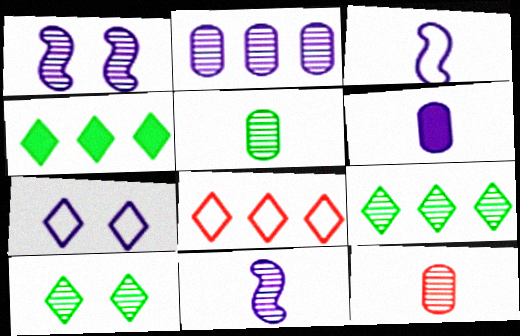[[1, 9, 12]]